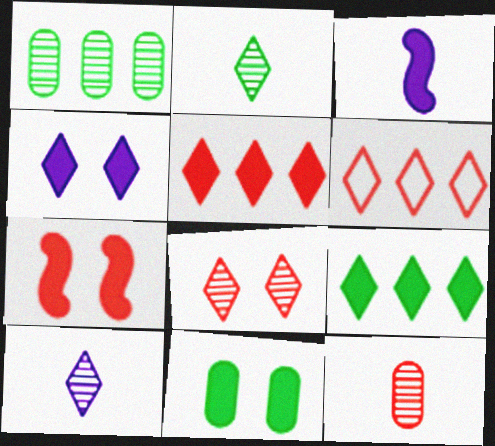[[2, 4, 6], 
[3, 5, 11], 
[4, 7, 11], 
[6, 7, 12]]